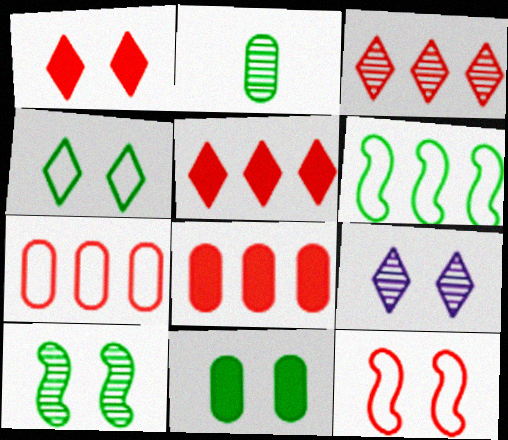[[1, 4, 9], 
[4, 10, 11], 
[9, 11, 12]]